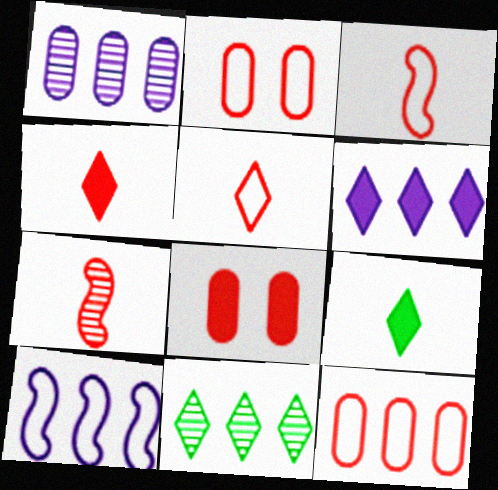[[1, 6, 10]]